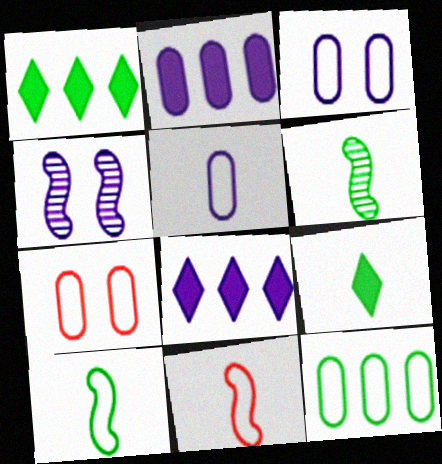[[4, 5, 8], 
[5, 7, 12], 
[6, 7, 8]]